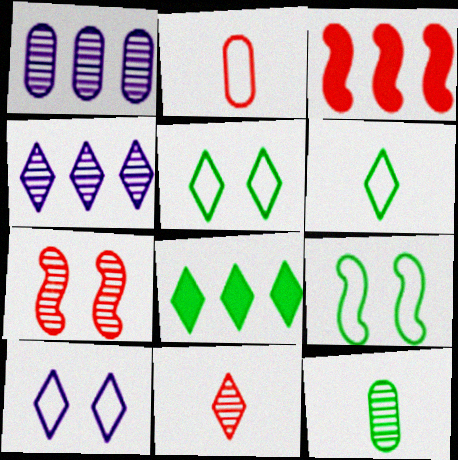[[3, 10, 12], 
[4, 7, 12], 
[8, 9, 12], 
[8, 10, 11]]